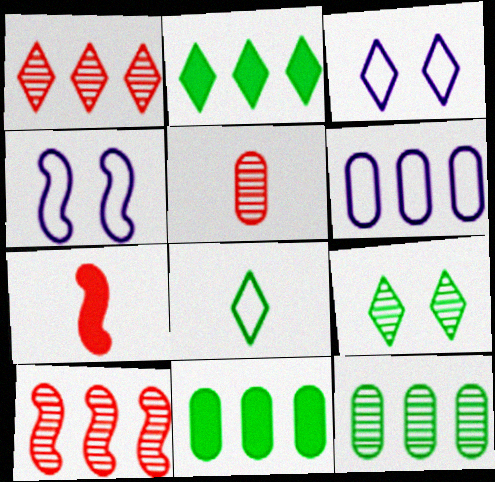[[2, 4, 5], 
[2, 6, 10], 
[2, 8, 9], 
[3, 7, 12], 
[6, 7, 9]]